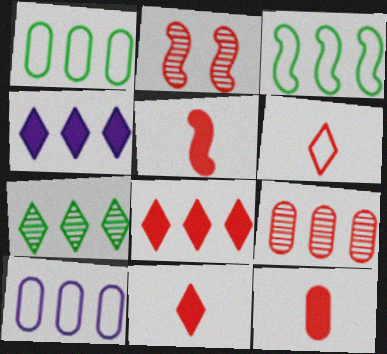[[3, 4, 9], 
[5, 11, 12]]